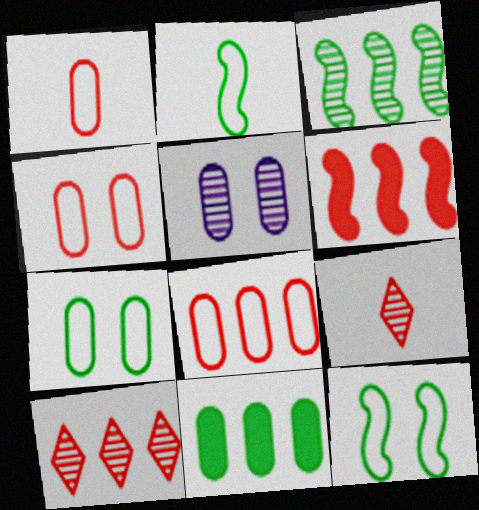[[1, 4, 8], 
[1, 5, 11], 
[3, 5, 9], 
[4, 6, 9], 
[6, 8, 10]]